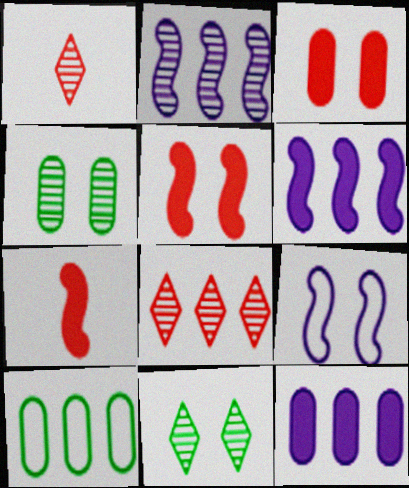[[1, 2, 4], 
[3, 9, 11], 
[6, 8, 10]]